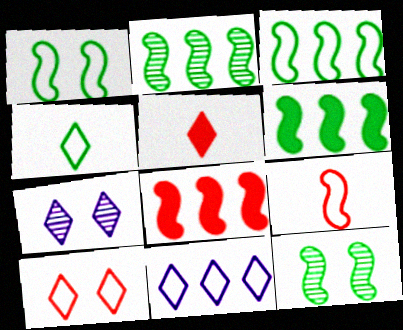[[2, 3, 6], 
[4, 10, 11]]